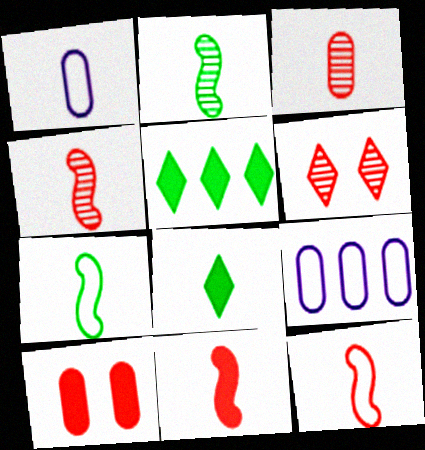[[1, 4, 8], 
[4, 11, 12]]